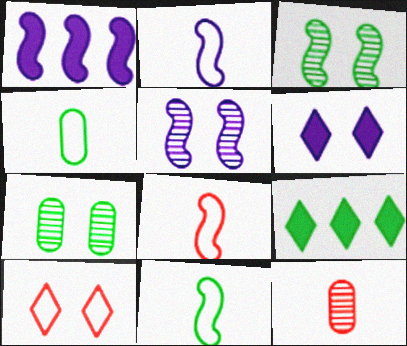[[1, 2, 5], 
[1, 3, 8], 
[2, 8, 11], 
[3, 4, 9], 
[7, 9, 11]]